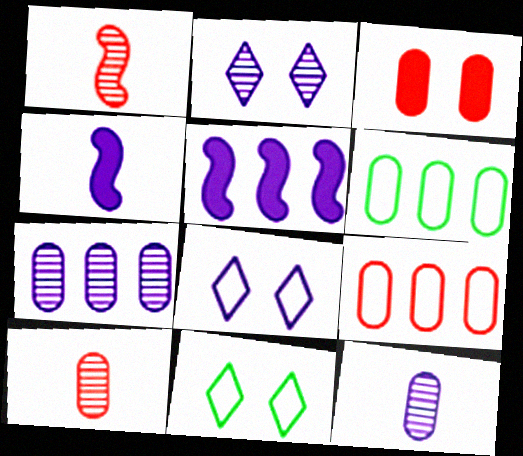[[3, 6, 12], 
[3, 9, 10], 
[4, 7, 8], 
[5, 8, 12], 
[5, 10, 11]]